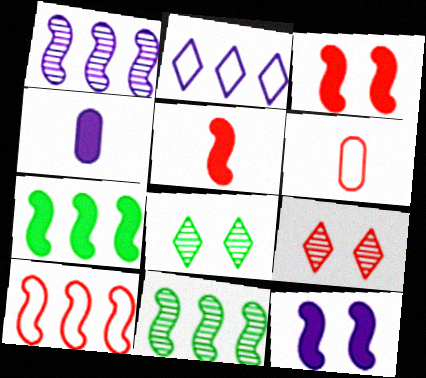[[1, 7, 10], 
[4, 8, 10], 
[5, 7, 12]]